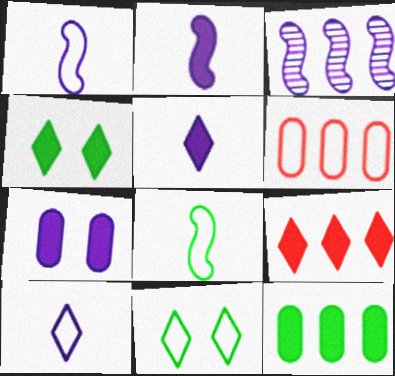[[1, 6, 11], 
[3, 7, 10], 
[4, 5, 9]]